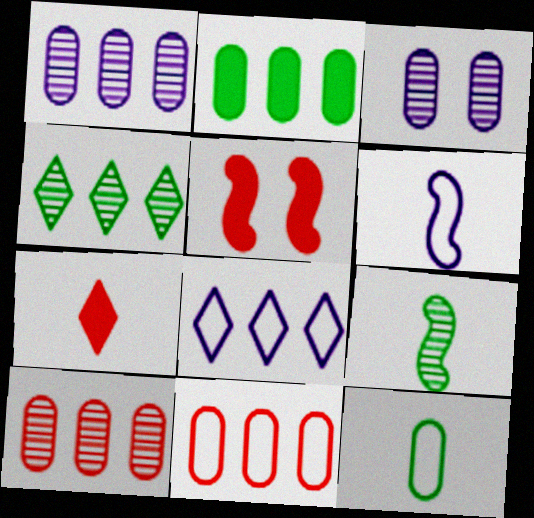[[1, 2, 11]]